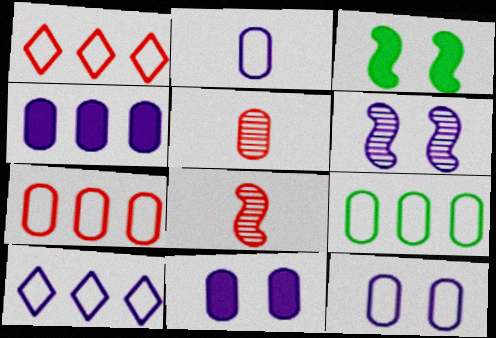[[3, 5, 10], 
[5, 9, 11]]